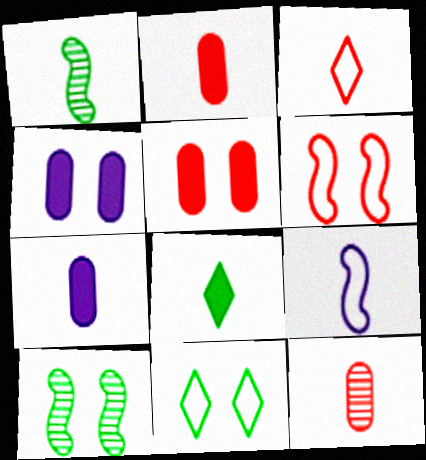[[1, 3, 7], 
[8, 9, 12]]